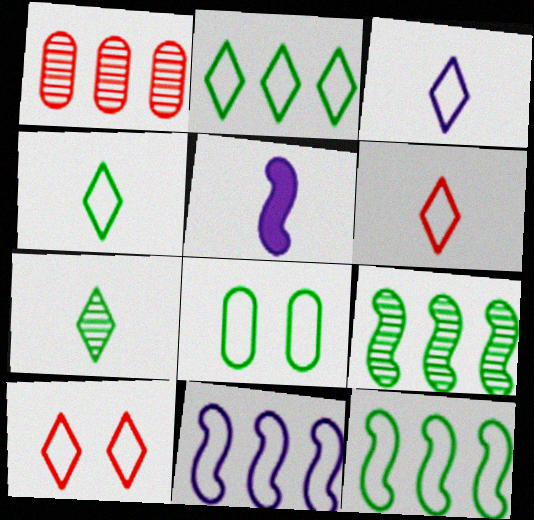[[2, 3, 10], 
[3, 4, 6], 
[4, 8, 12], 
[6, 8, 11]]